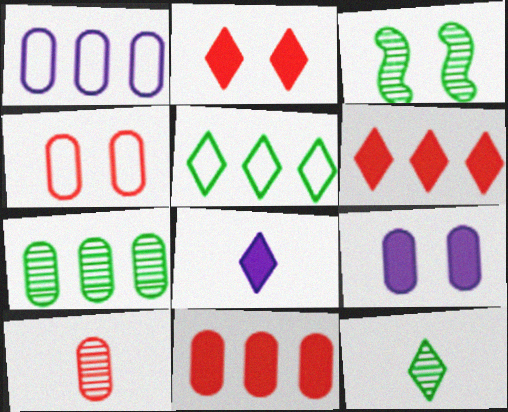[[1, 7, 11], 
[3, 7, 12], 
[4, 10, 11]]